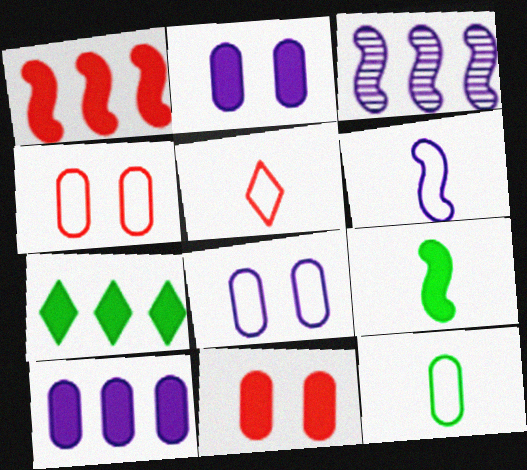[[1, 7, 10], 
[5, 6, 12]]